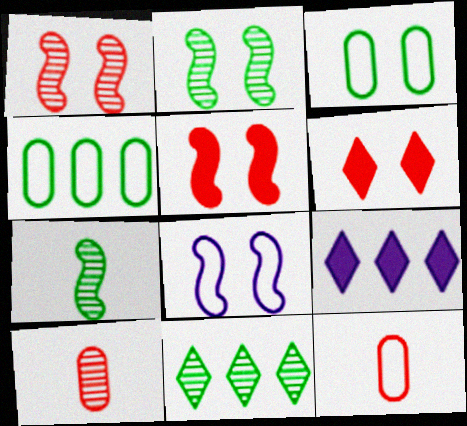[[2, 5, 8], 
[2, 9, 12]]